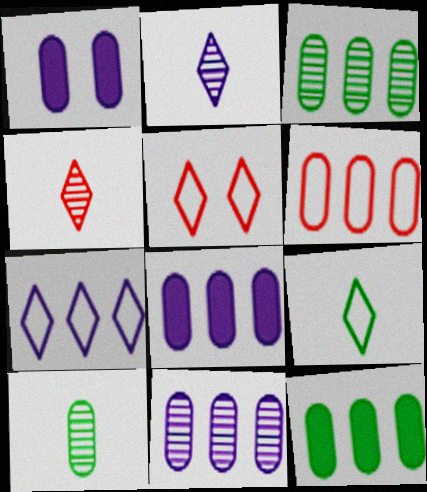[[1, 6, 10], 
[3, 6, 8], 
[5, 7, 9], 
[6, 11, 12]]